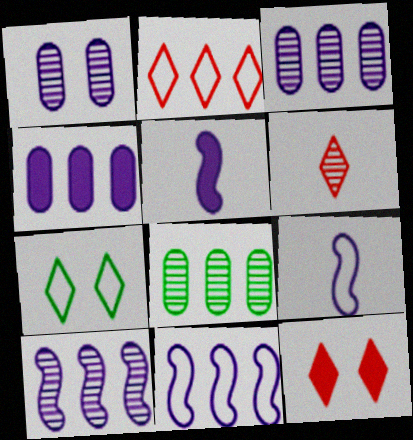[[2, 6, 12], 
[8, 9, 12]]